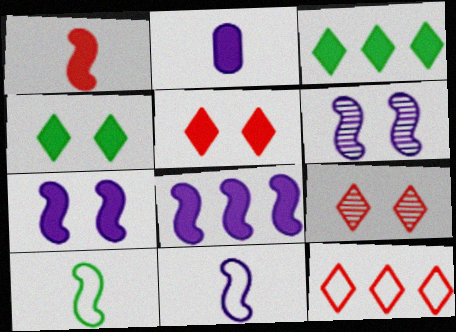[[6, 8, 11]]